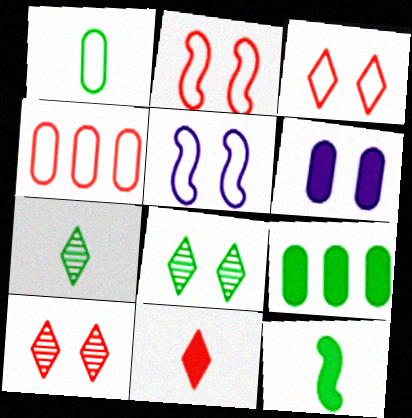[[1, 7, 12], 
[2, 6, 8]]